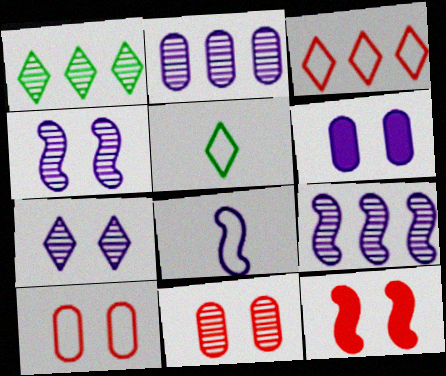[[2, 5, 12]]